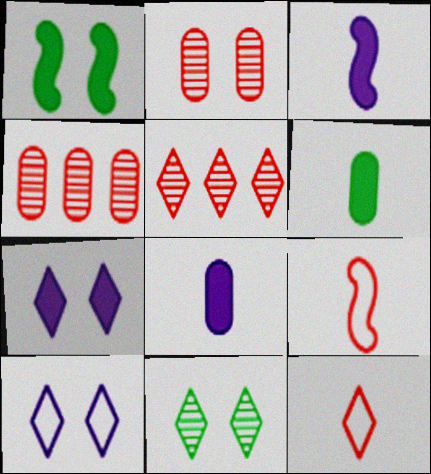[[1, 2, 10]]